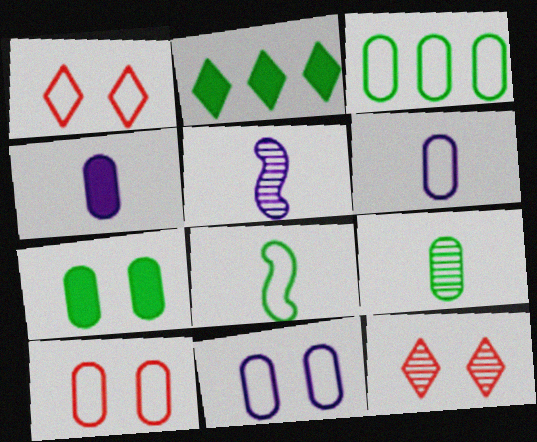[[2, 5, 10], 
[3, 6, 10], 
[3, 7, 9]]